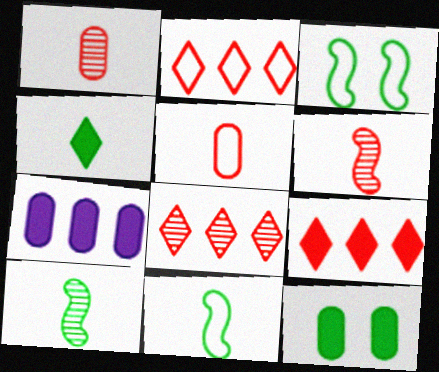[[2, 8, 9]]